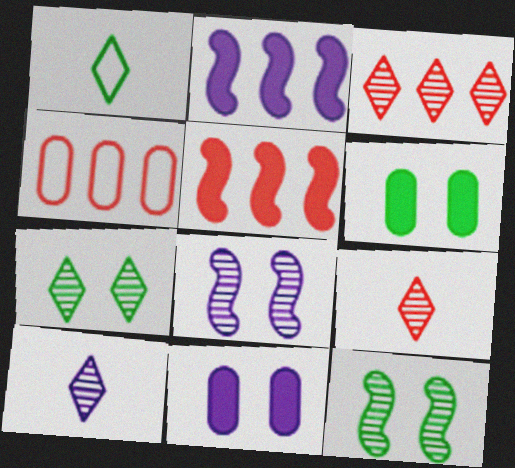[[3, 4, 5], 
[3, 7, 10]]